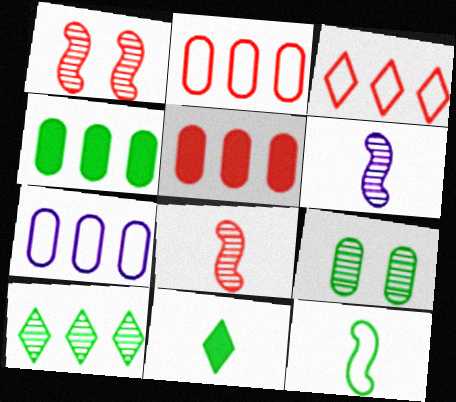[[1, 7, 11]]